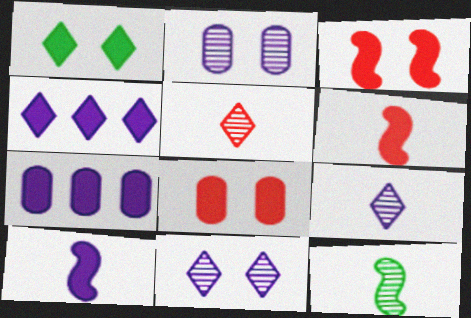[[1, 6, 7]]